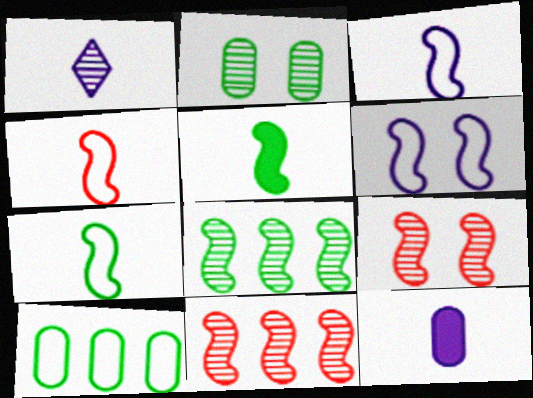[[1, 2, 11], 
[1, 3, 12], 
[3, 4, 7], 
[5, 6, 11]]